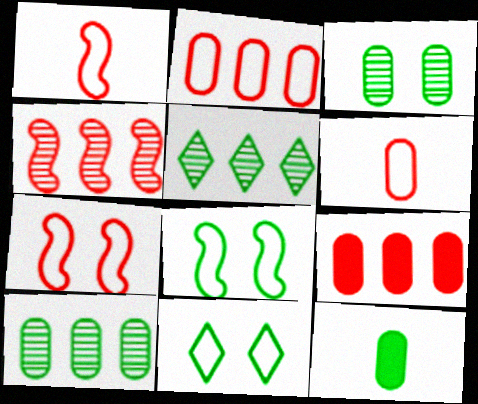[[5, 8, 12]]